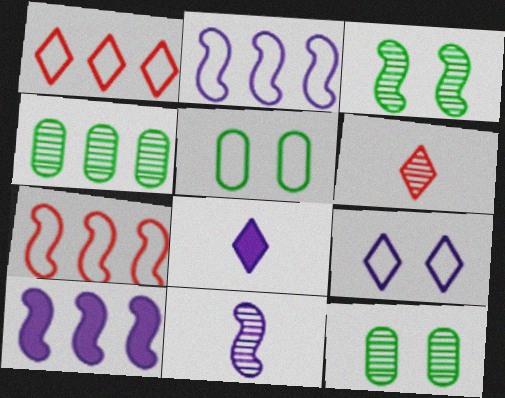[[1, 4, 10], 
[5, 6, 10], 
[7, 8, 12]]